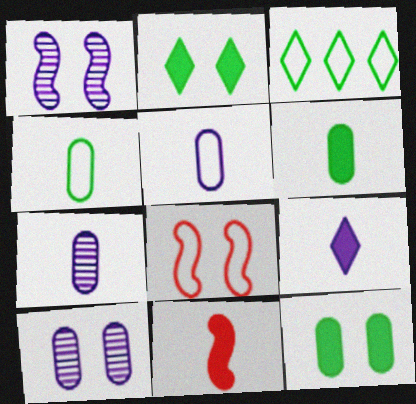[[2, 8, 10], 
[3, 5, 8], 
[3, 10, 11], 
[6, 9, 11]]